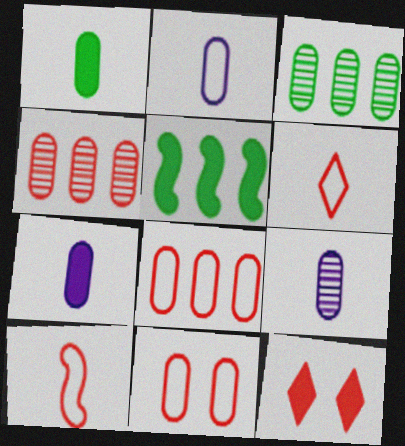[[2, 7, 9], 
[3, 7, 11], 
[4, 10, 12], 
[5, 7, 12]]